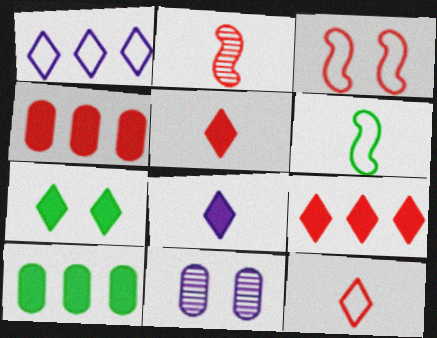[[3, 7, 11], 
[6, 9, 11], 
[7, 8, 9]]